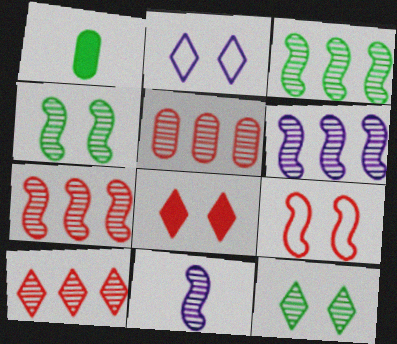[[1, 2, 7], 
[2, 8, 12], 
[3, 6, 7], 
[4, 7, 11], 
[5, 7, 10], 
[5, 11, 12]]